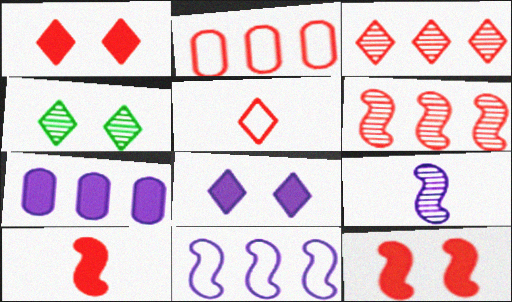[[1, 3, 5]]